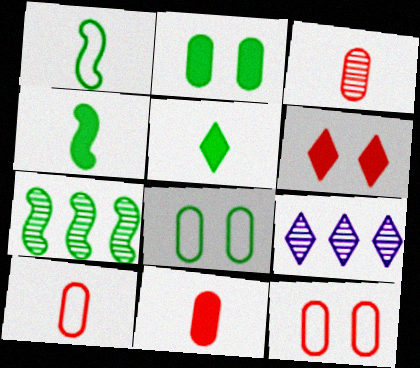[[3, 10, 11], 
[4, 9, 12], 
[5, 7, 8]]